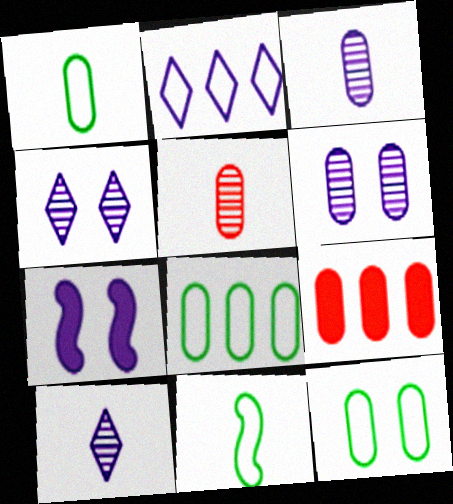[[1, 6, 9], 
[1, 8, 12], 
[2, 3, 7], 
[3, 9, 12], 
[4, 9, 11]]